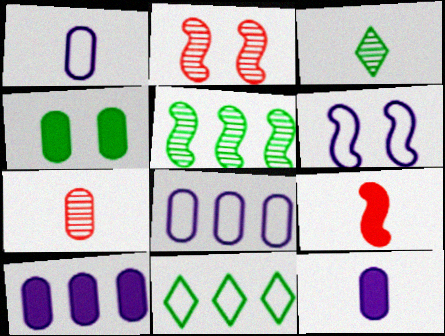[[1, 3, 9], 
[2, 11, 12], 
[4, 7, 8], 
[5, 6, 9]]